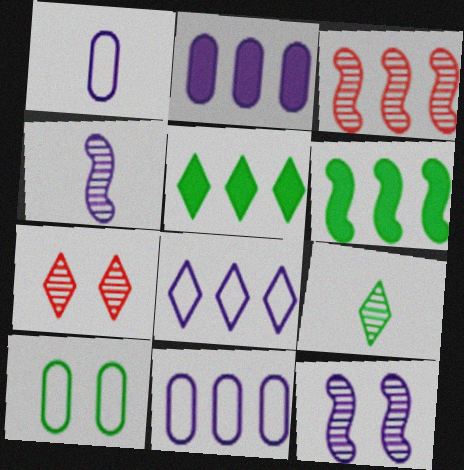[[1, 6, 7], 
[3, 5, 11], 
[6, 9, 10]]